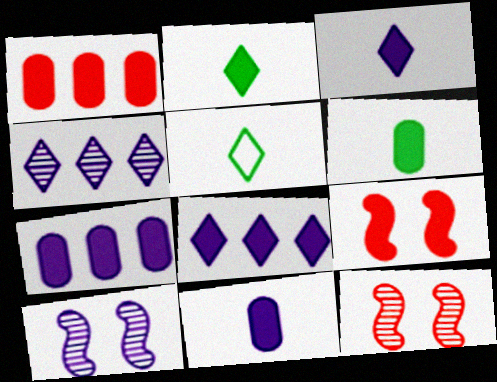[[1, 5, 10], 
[2, 7, 9], 
[5, 7, 12], 
[6, 8, 9]]